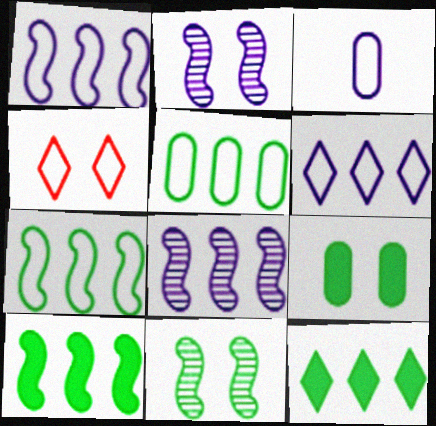[[2, 4, 9], 
[3, 4, 7]]